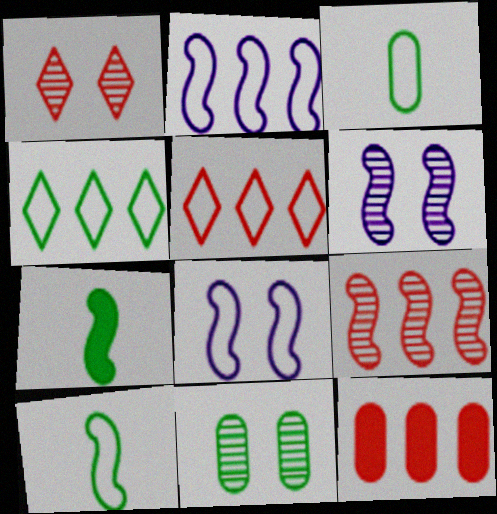[[1, 6, 11], 
[3, 5, 8], 
[4, 7, 11], 
[5, 9, 12], 
[7, 8, 9]]